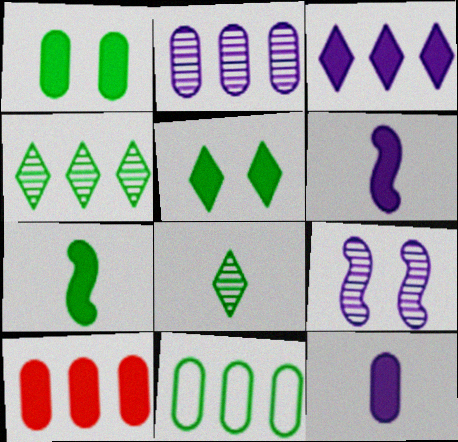[[1, 10, 12], 
[2, 10, 11], 
[5, 6, 10]]